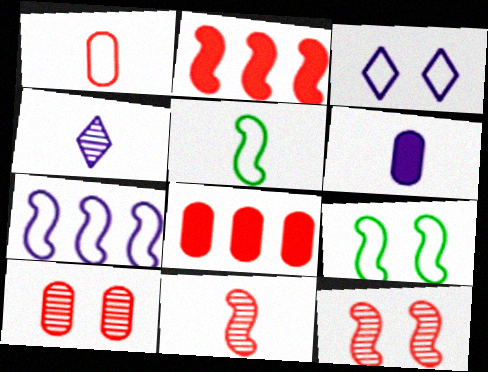[[1, 8, 10], 
[4, 8, 9]]